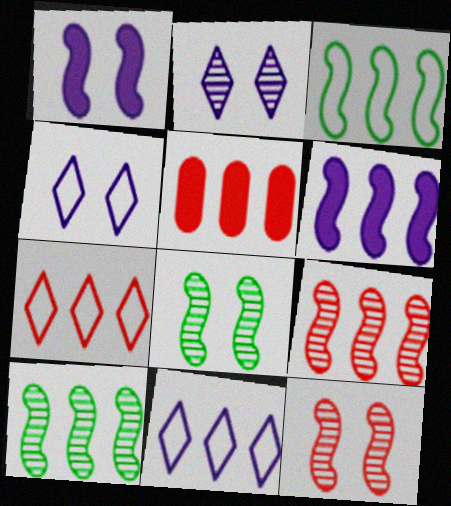[[3, 6, 9], 
[5, 7, 9], 
[5, 10, 11]]